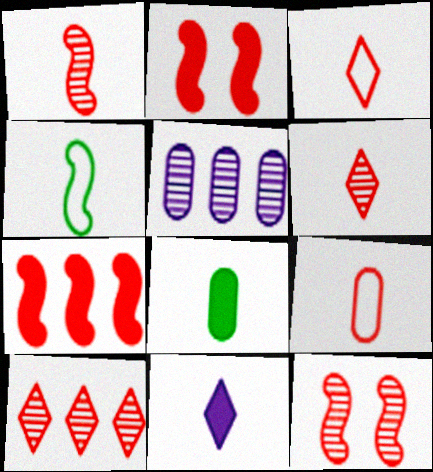[[2, 9, 10]]